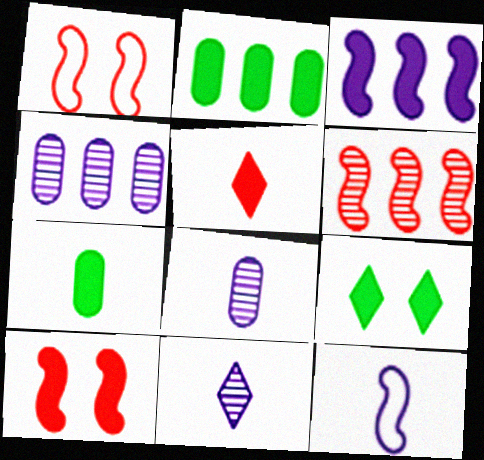[[1, 2, 11]]